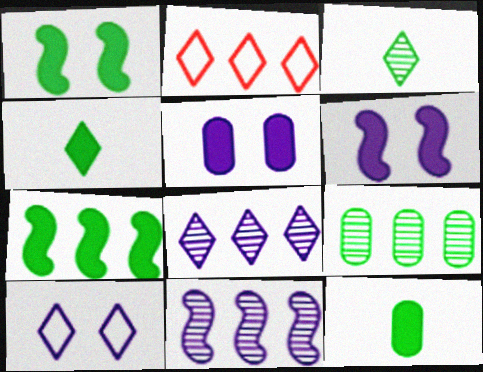[]